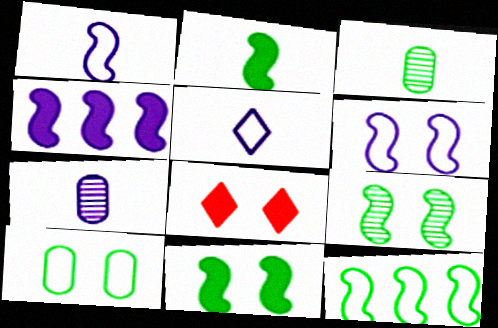[[2, 9, 12], 
[7, 8, 12]]